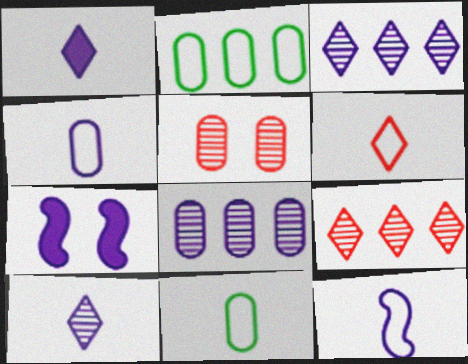[[3, 4, 7], 
[6, 11, 12], 
[7, 9, 11]]